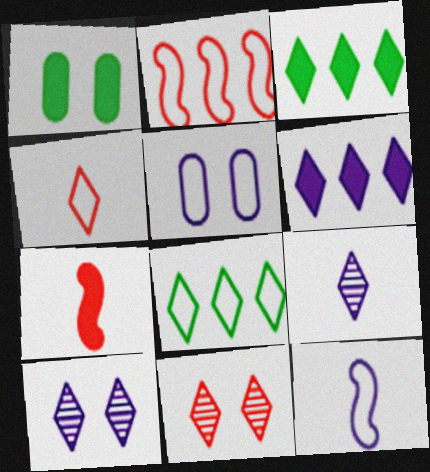[[1, 2, 9], 
[1, 6, 7], 
[3, 4, 10]]